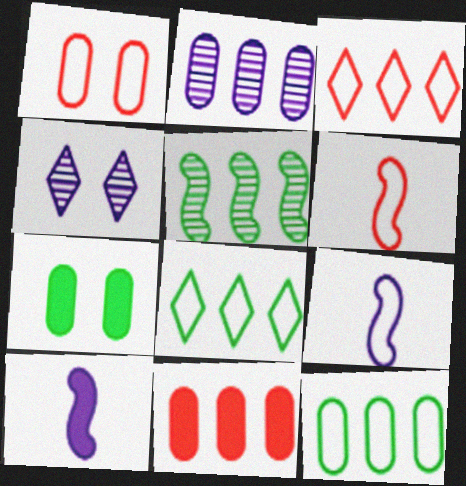[[1, 3, 6], 
[1, 8, 9], 
[2, 11, 12]]